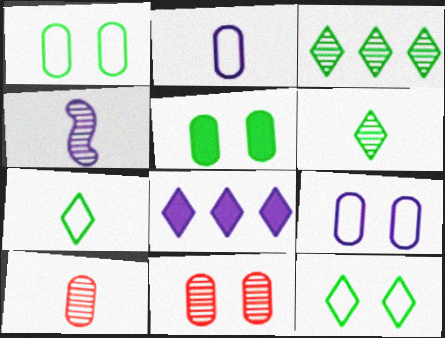[[3, 4, 11], 
[4, 6, 10], 
[4, 8, 9], 
[5, 9, 11]]